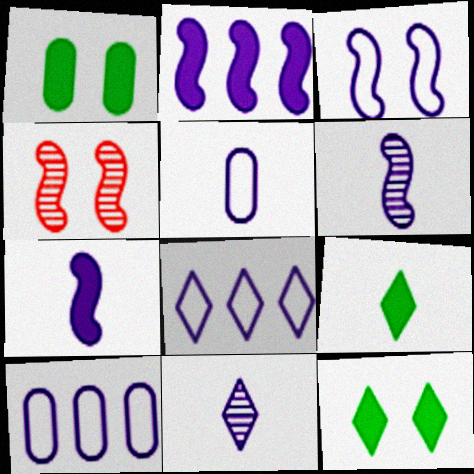[[2, 3, 6], 
[3, 5, 8], 
[4, 9, 10], 
[5, 7, 11]]